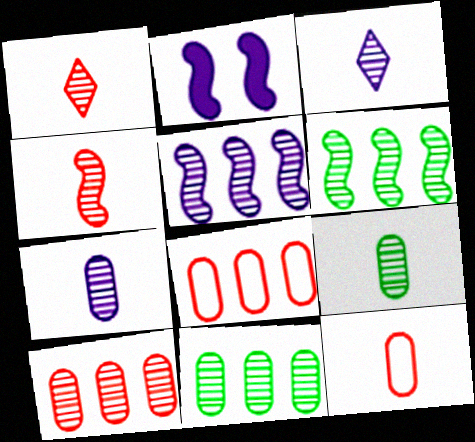[[3, 4, 9]]